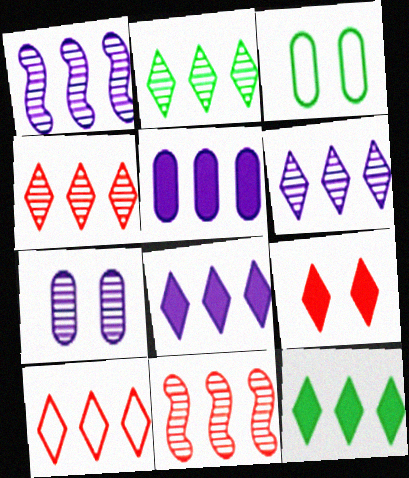[[2, 4, 6], 
[2, 8, 10], 
[6, 10, 12]]